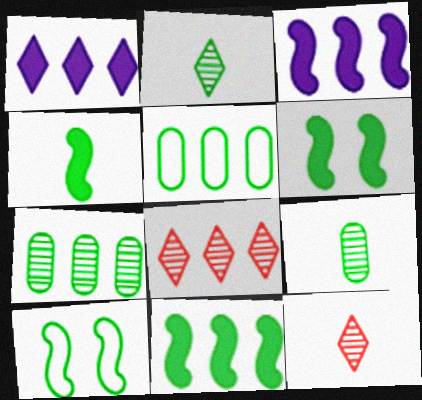[[2, 5, 6], 
[3, 5, 8], 
[4, 6, 11]]